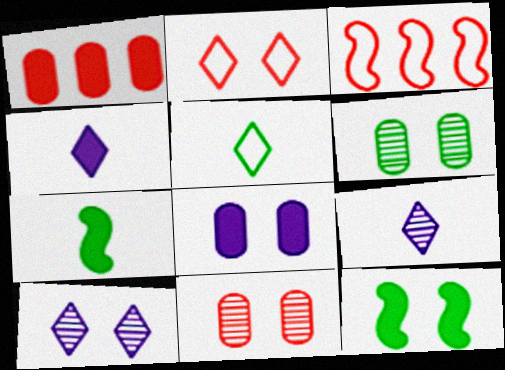[[1, 4, 12], 
[3, 4, 6]]